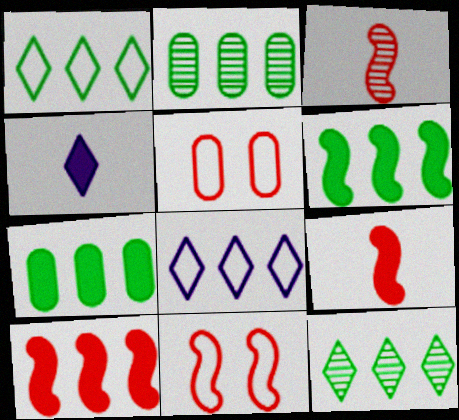[[1, 2, 6], 
[2, 4, 11], 
[2, 8, 10], 
[3, 10, 11]]